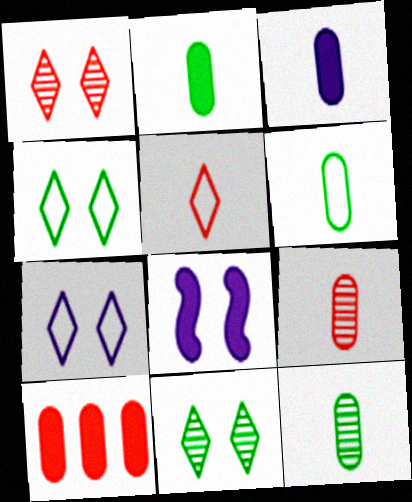[[2, 6, 12], 
[3, 6, 9]]